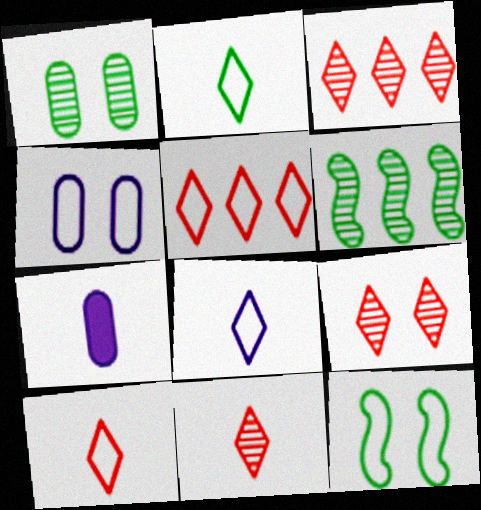[[2, 8, 10], 
[3, 7, 12], 
[3, 9, 11]]